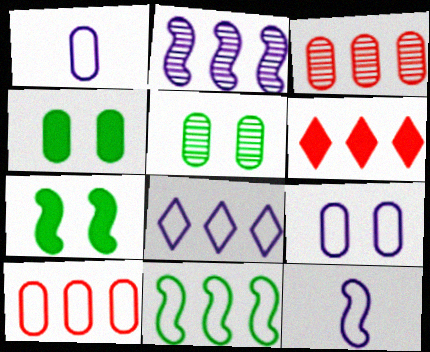[[1, 3, 4], 
[5, 6, 12], 
[8, 9, 12], 
[8, 10, 11]]